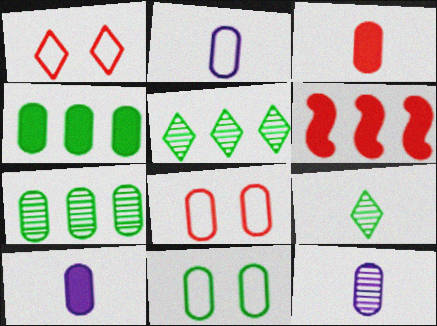[[2, 10, 12], 
[4, 8, 12], 
[7, 8, 10]]